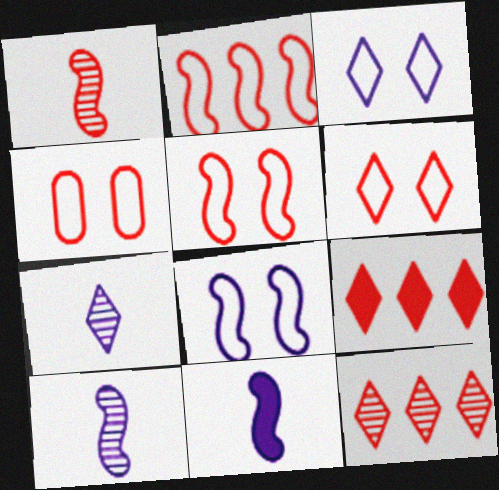[[1, 4, 9], 
[4, 5, 6]]